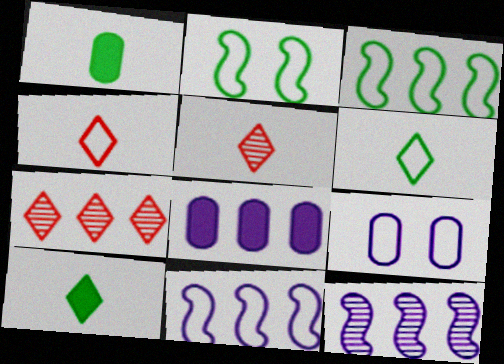[[2, 5, 8], 
[3, 4, 9], 
[3, 7, 8]]